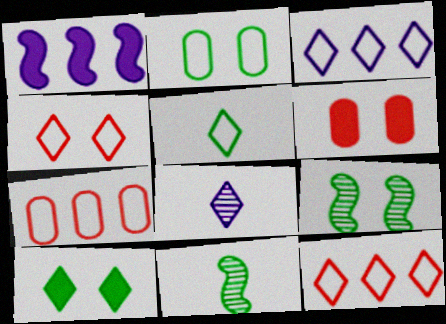[[2, 9, 10], 
[3, 4, 5], 
[3, 6, 11], 
[8, 10, 12]]